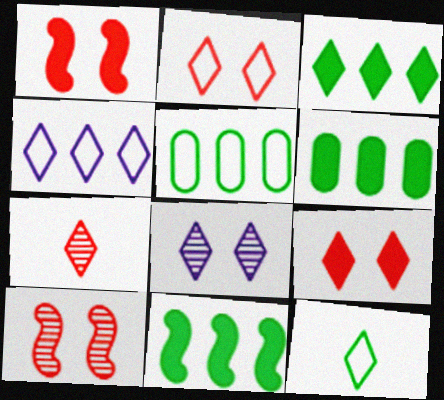[[2, 4, 12], 
[3, 6, 11]]